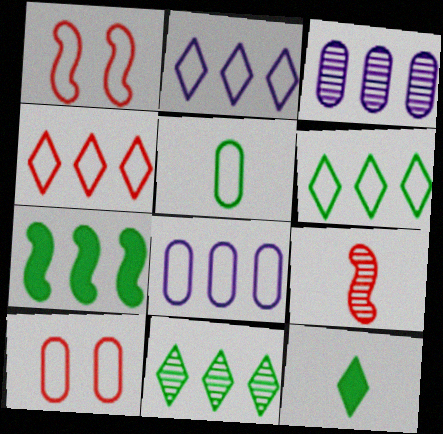[[1, 2, 5], 
[1, 3, 12], 
[2, 4, 6], 
[3, 4, 7], 
[5, 8, 10]]